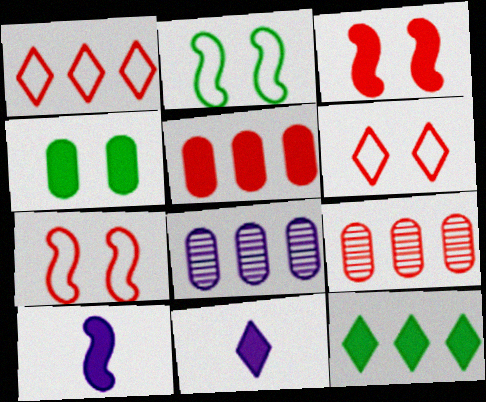[[2, 9, 11]]